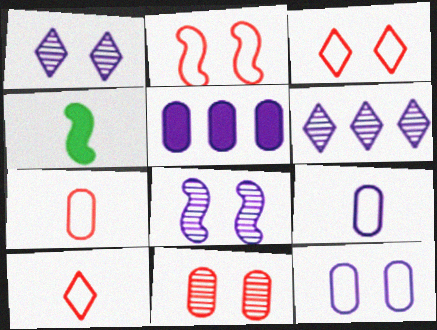[]